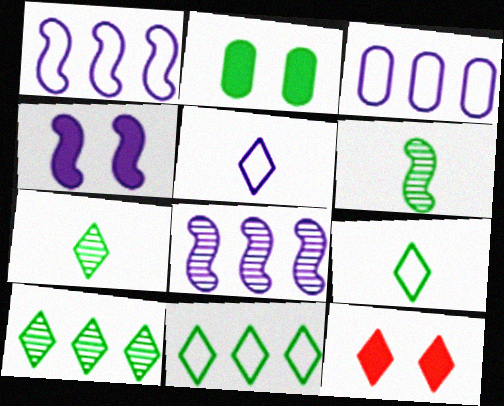[[2, 4, 12], 
[2, 6, 11], 
[3, 6, 12], 
[5, 10, 12]]